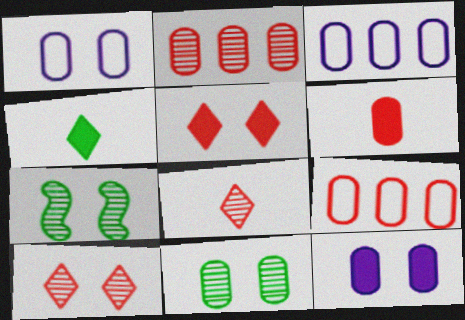[[1, 5, 7], 
[3, 6, 11]]